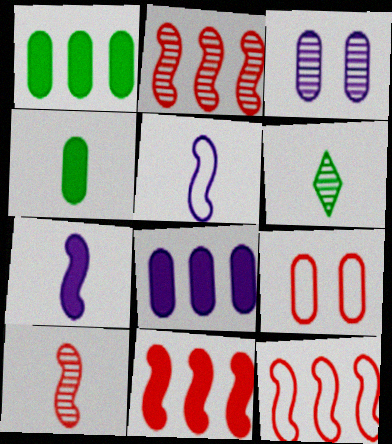[[2, 3, 6], 
[2, 11, 12]]